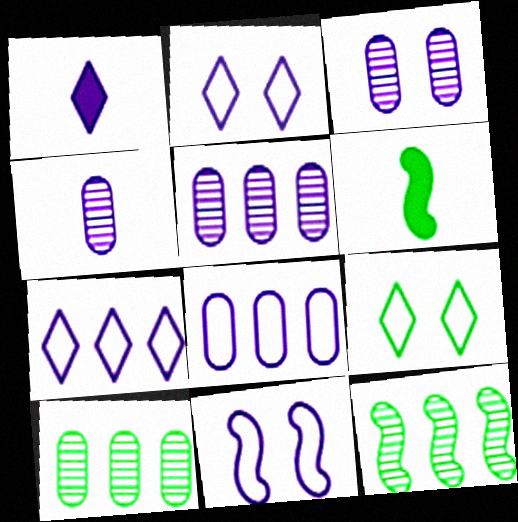[[1, 5, 11], 
[3, 4, 5], 
[6, 9, 10]]